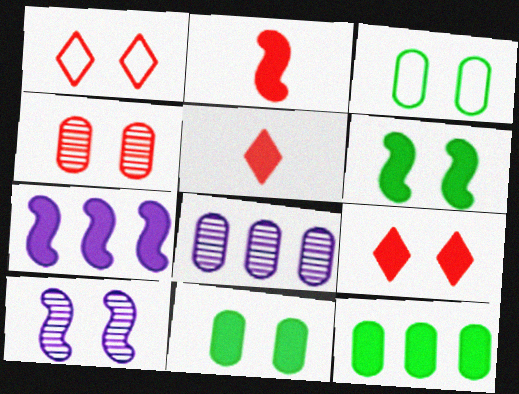[[1, 10, 11], 
[2, 6, 7], 
[3, 9, 10], 
[5, 7, 11]]